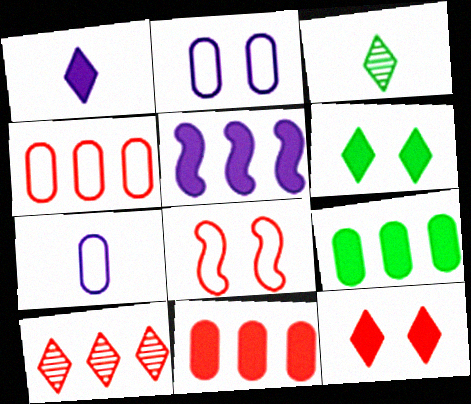[]